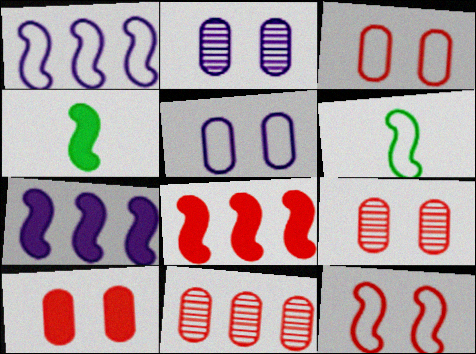[[1, 6, 12], 
[3, 9, 10]]